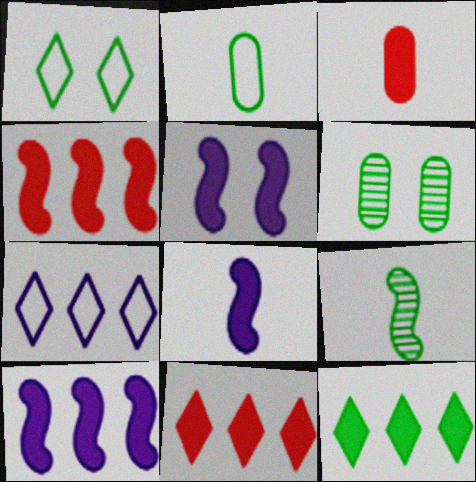[[3, 5, 12], 
[5, 8, 10]]